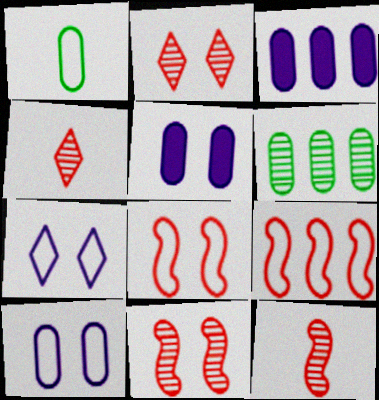[[1, 7, 9]]